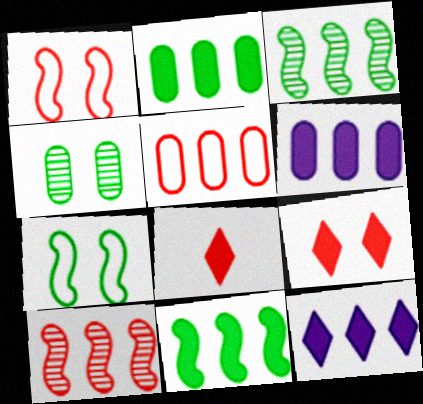[[3, 5, 12]]